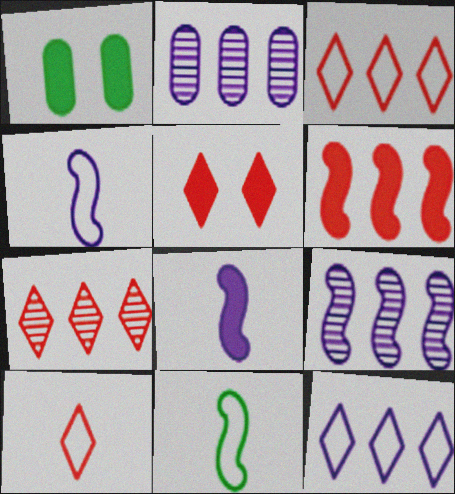[[1, 4, 7], 
[1, 9, 10], 
[2, 5, 11], 
[5, 7, 10]]